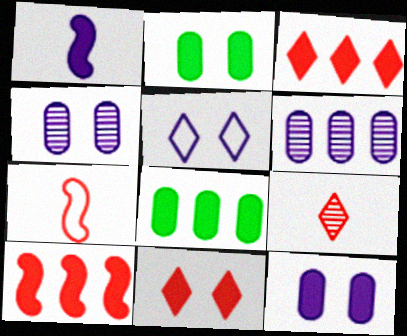[[1, 2, 3], 
[1, 5, 6], 
[1, 8, 11]]